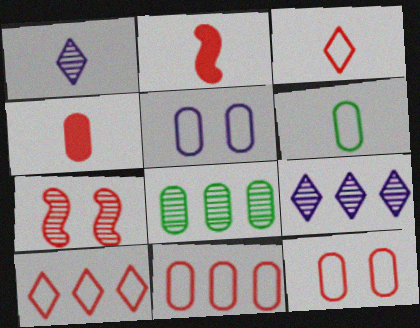[[1, 2, 6], 
[1, 7, 8], 
[4, 5, 8], 
[4, 7, 10], 
[5, 6, 11]]